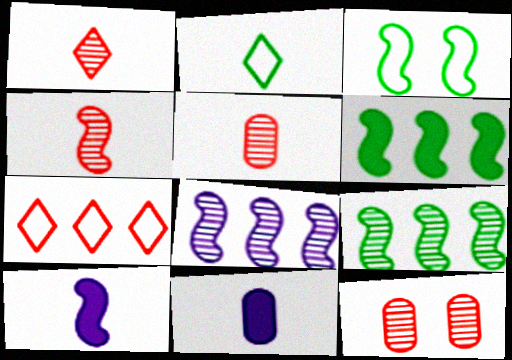[[1, 4, 5], 
[2, 4, 11], 
[2, 5, 10]]